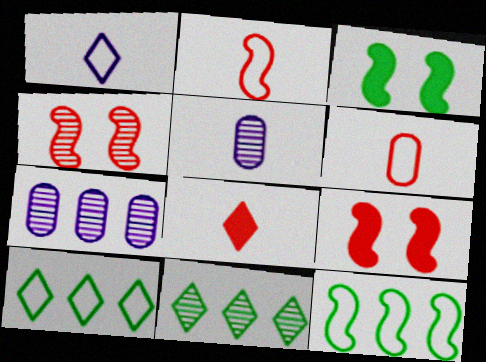[[4, 5, 11], 
[5, 9, 10]]